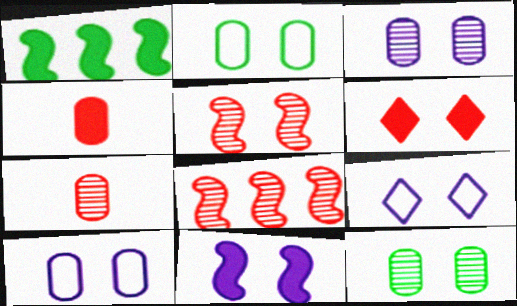[[1, 7, 9], 
[3, 9, 11]]